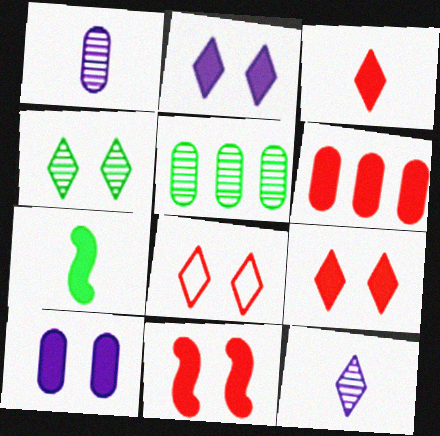[[2, 4, 8], 
[2, 6, 7], 
[3, 6, 11]]